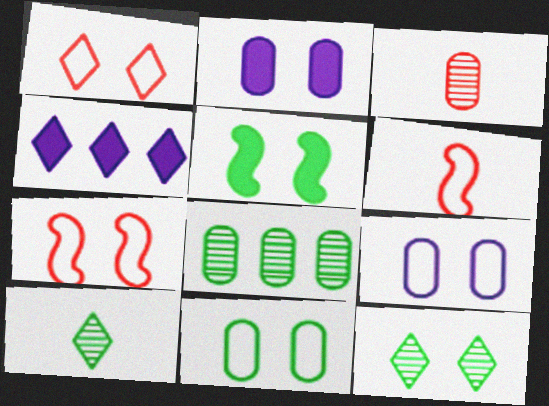[[1, 4, 10], 
[2, 7, 12], 
[5, 11, 12]]